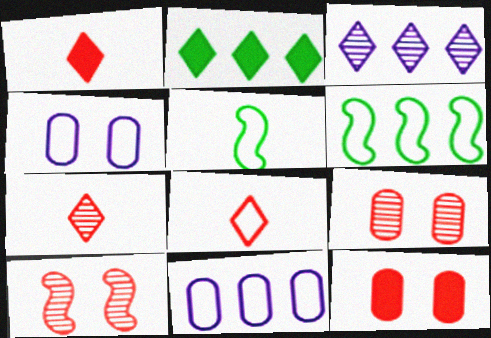[[1, 7, 8], 
[3, 5, 12], 
[4, 6, 8]]